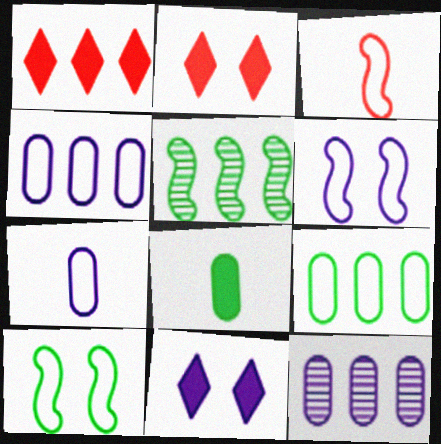[[1, 4, 5], 
[2, 5, 7]]